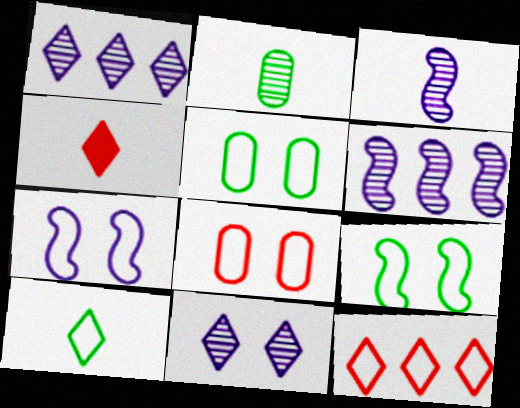[[4, 5, 6]]